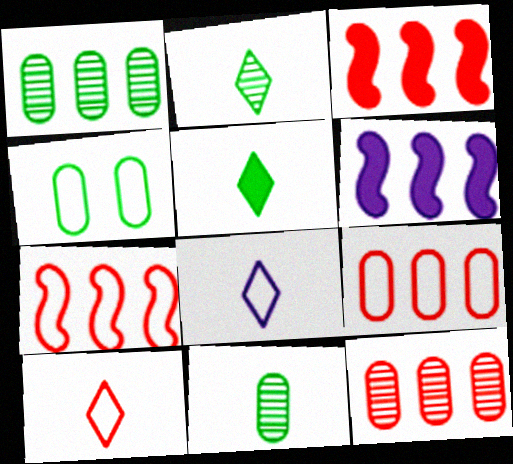[[4, 7, 8]]